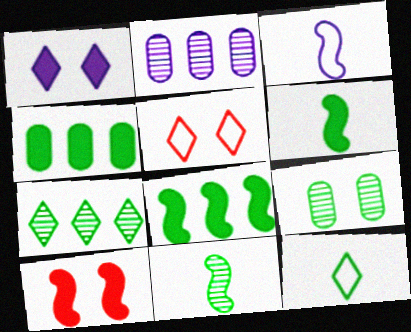[[1, 2, 3], 
[2, 5, 6], 
[2, 10, 12], 
[7, 9, 11], 
[8, 9, 12]]